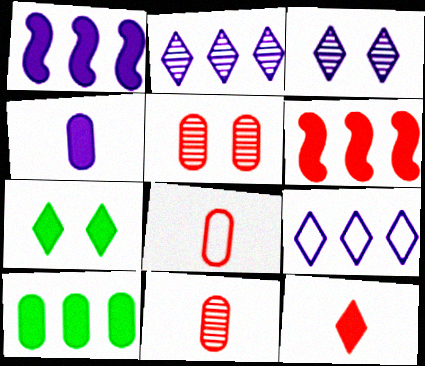[[4, 6, 7]]